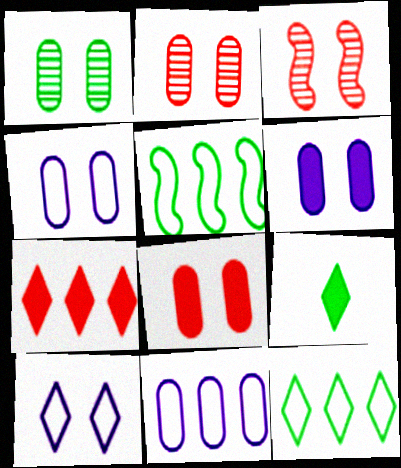[[1, 4, 8], 
[1, 5, 9], 
[3, 9, 11]]